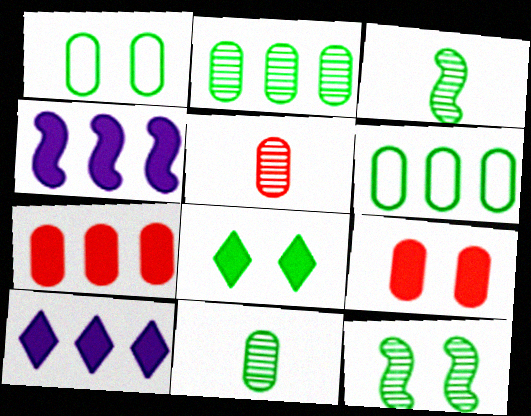[[1, 8, 12], 
[3, 6, 8]]